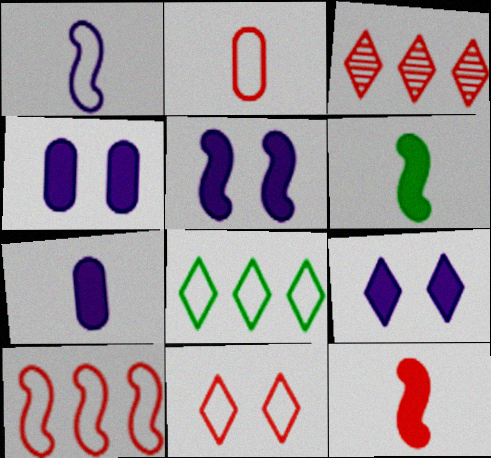[[2, 10, 11], 
[4, 5, 9]]